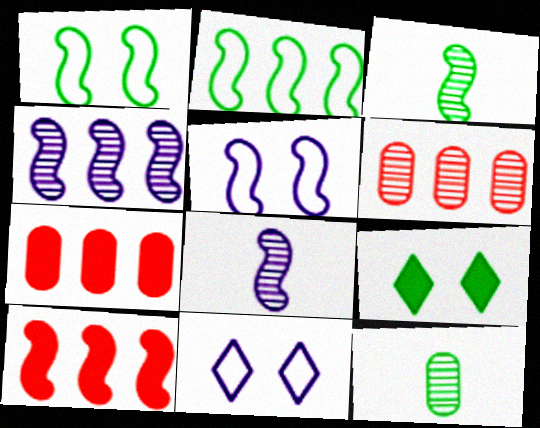[[1, 8, 10], 
[2, 4, 10], 
[2, 9, 12], 
[3, 5, 10], 
[3, 7, 11], 
[10, 11, 12]]